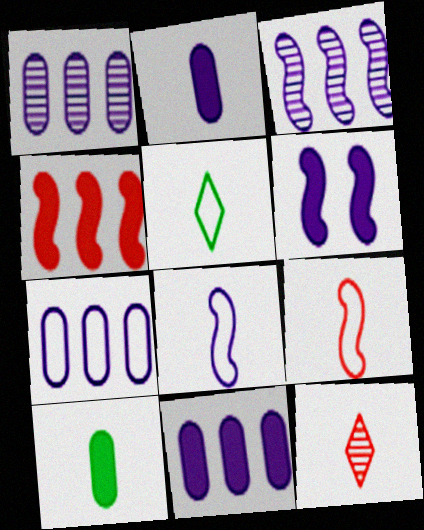[[1, 7, 11], 
[3, 6, 8], 
[8, 10, 12]]